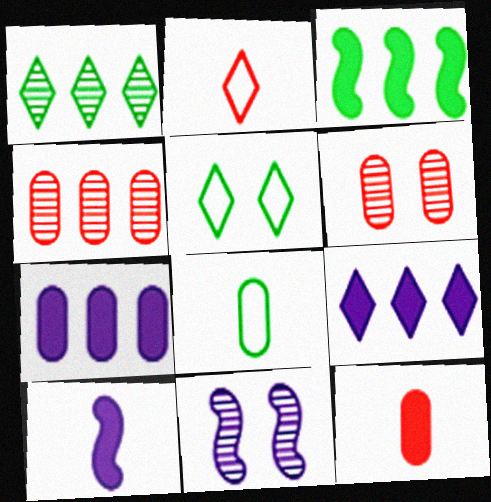[[4, 5, 10], 
[6, 7, 8]]